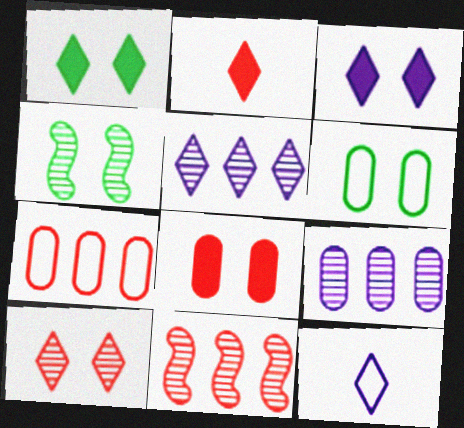[[1, 4, 6], 
[3, 5, 12]]